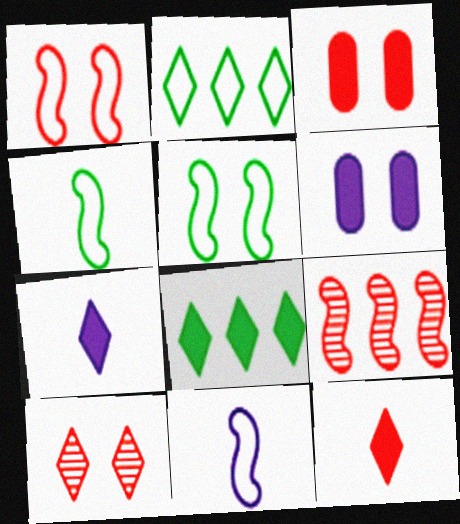[[1, 3, 10], 
[2, 7, 10], 
[5, 6, 10]]